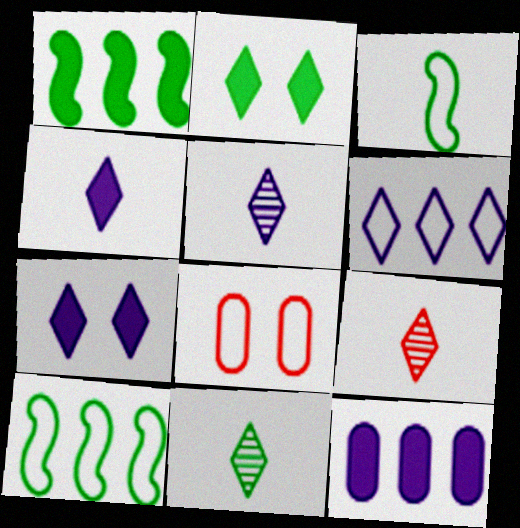[[1, 5, 8], 
[2, 6, 9], 
[3, 6, 8], 
[5, 6, 7], 
[5, 9, 11]]